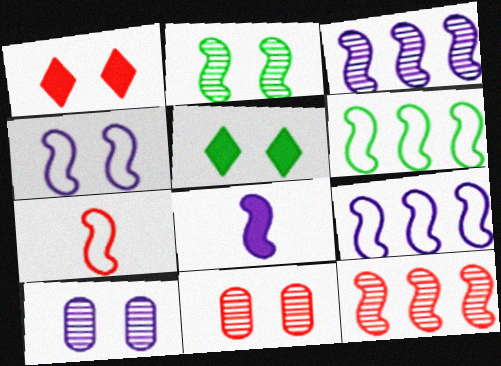[[3, 4, 8], 
[4, 5, 11], 
[4, 6, 7]]